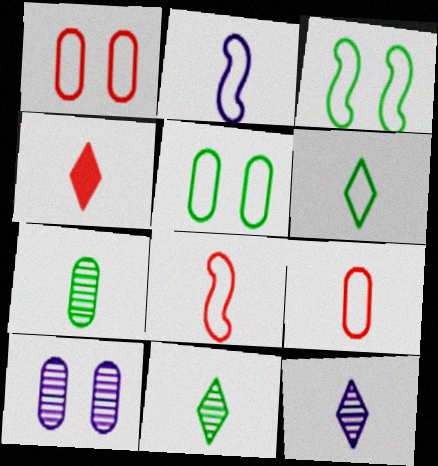[[2, 4, 7], 
[2, 6, 9], 
[4, 6, 12]]